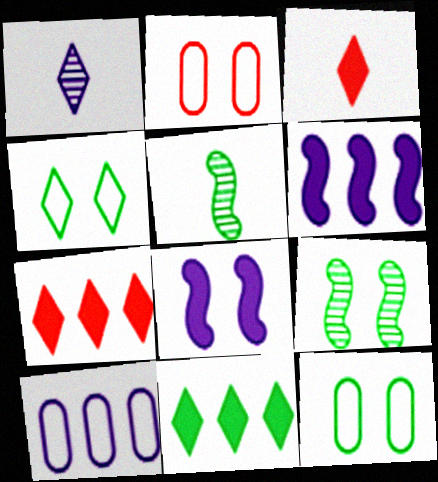[[1, 4, 7], 
[1, 8, 10], 
[3, 9, 10], 
[5, 11, 12]]